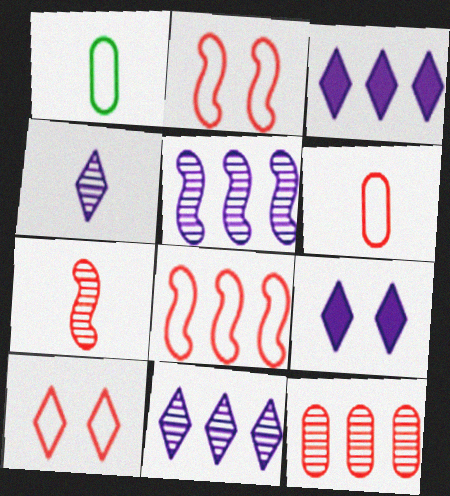[[6, 8, 10]]